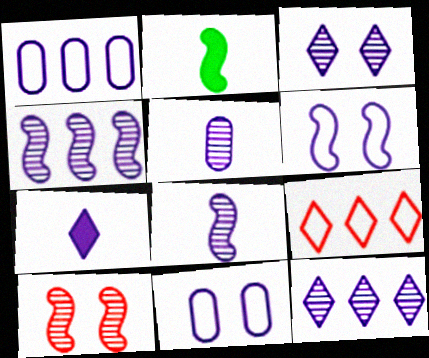[[3, 4, 5], 
[4, 7, 11]]